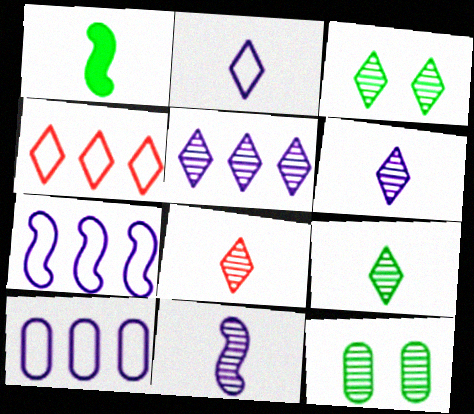[[3, 5, 8], 
[6, 8, 9]]